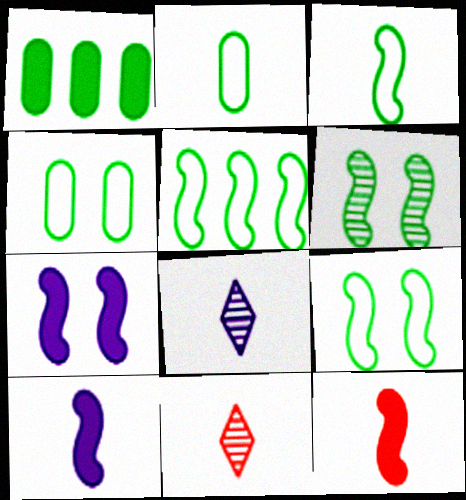[[2, 8, 12], 
[2, 10, 11], 
[3, 5, 9]]